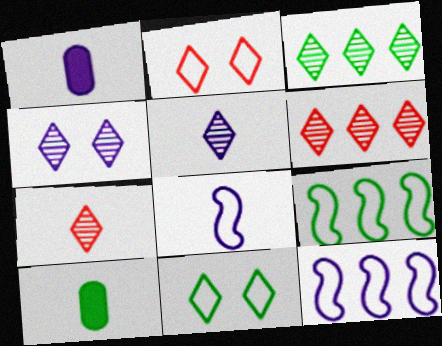[[1, 4, 12], 
[1, 5, 8], 
[3, 4, 7], 
[7, 8, 10]]